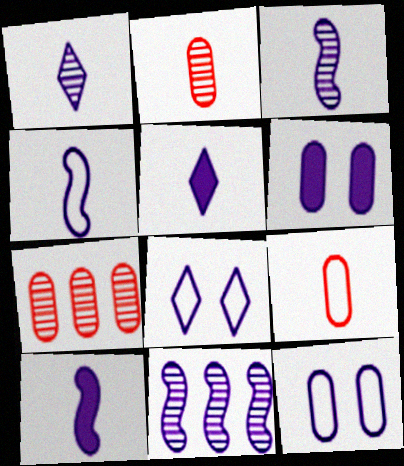[[3, 4, 10], 
[5, 11, 12]]